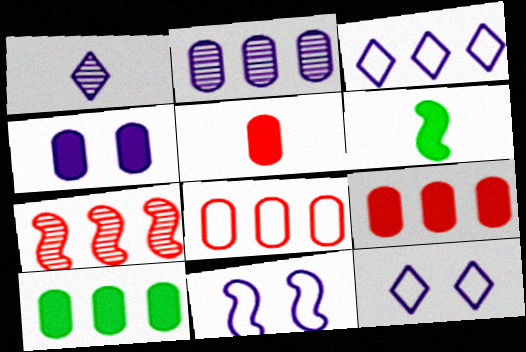[[2, 8, 10], 
[3, 7, 10], 
[4, 5, 10], 
[6, 7, 11]]